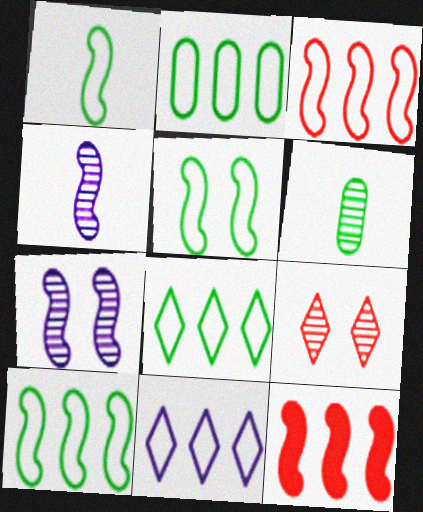[[1, 5, 10], 
[1, 7, 12], 
[2, 3, 11], 
[2, 8, 10], 
[4, 5, 12]]